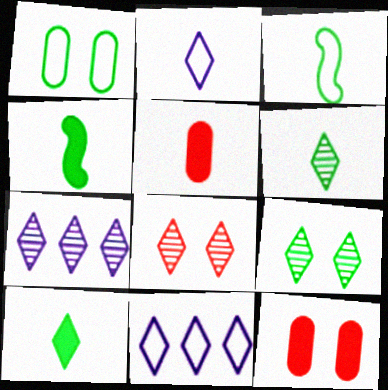[[3, 7, 12], 
[6, 7, 8], 
[8, 10, 11]]